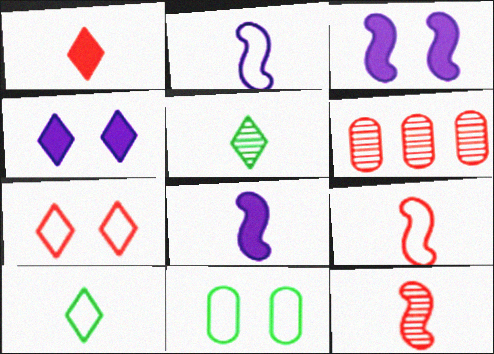[[3, 6, 10]]